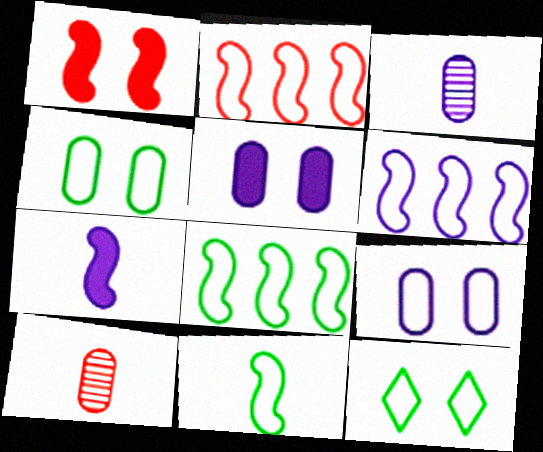[[2, 6, 8]]